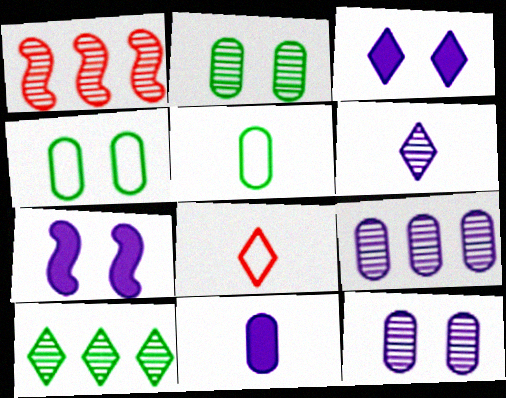[[1, 2, 6], 
[1, 3, 5], 
[1, 9, 10], 
[3, 8, 10]]